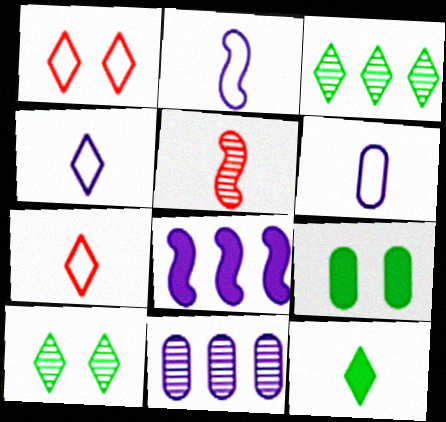[[2, 4, 6], 
[5, 6, 12], 
[5, 10, 11]]